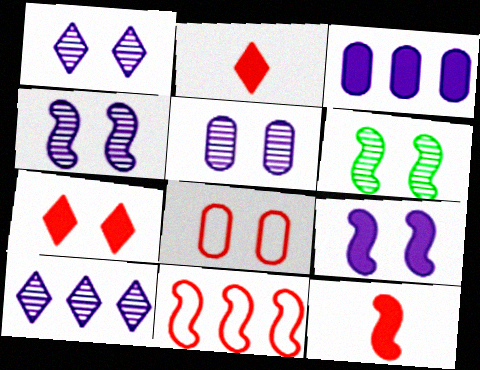[[1, 4, 5]]